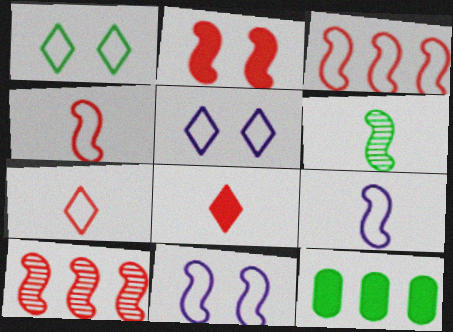[[1, 6, 12], 
[2, 4, 10]]